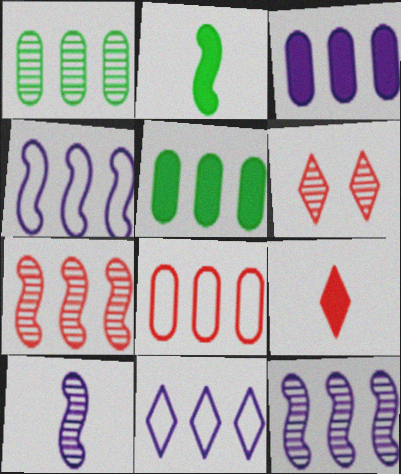[[1, 3, 8], 
[1, 6, 10], 
[3, 11, 12], 
[5, 7, 11]]